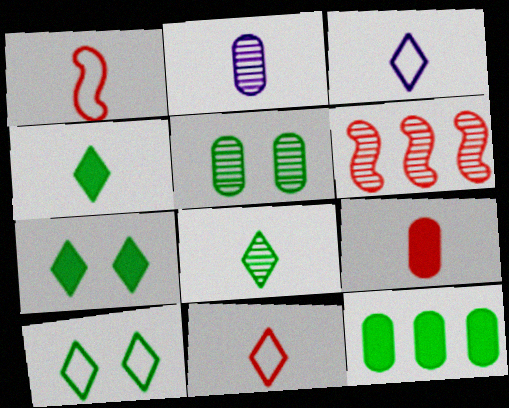[[1, 2, 4]]